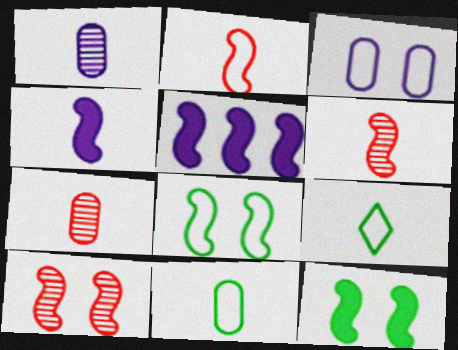[[4, 7, 9], 
[5, 6, 8]]